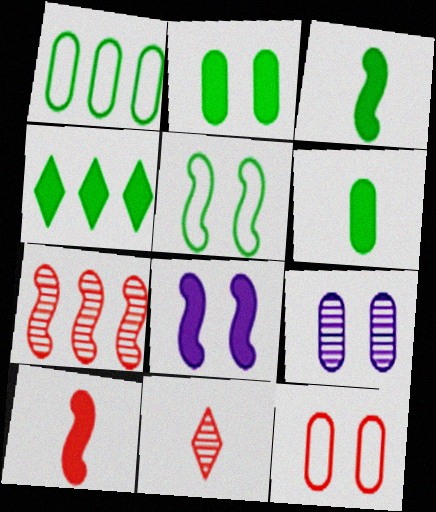[[1, 8, 11], 
[2, 3, 4], 
[2, 9, 12]]